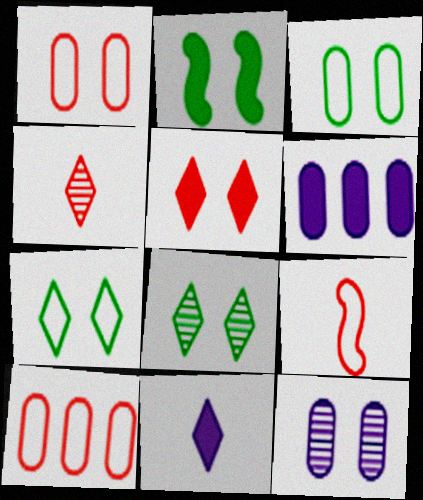[[2, 3, 8], 
[6, 8, 9]]